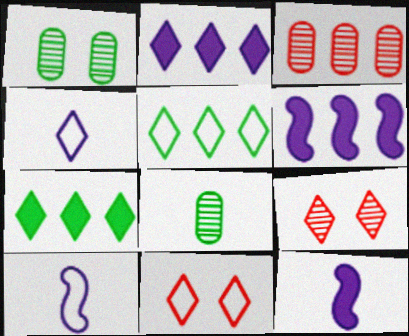[[3, 5, 6], 
[4, 5, 11], 
[4, 7, 9], 
[6, 8, 11]]